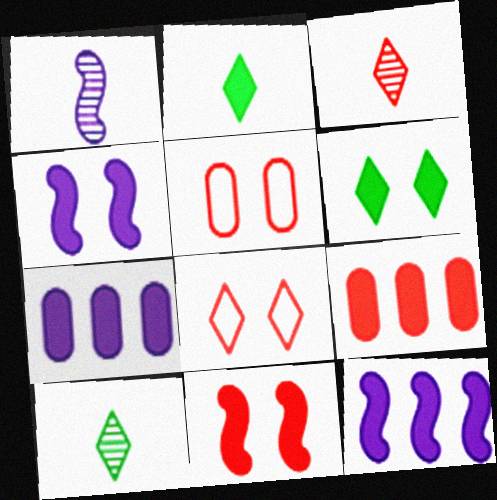[[2, 4, 9], 
[2, 7, 11], 
[5, 10, 12]]